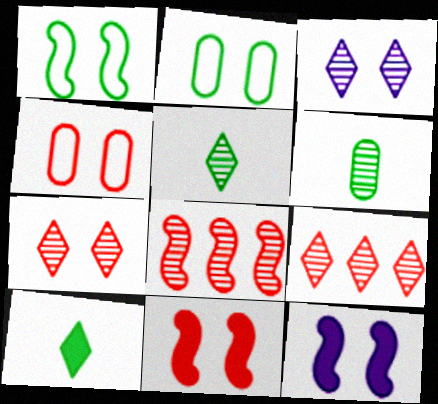[[2, 3, 11], 
[2, 7, 12], 
[3, 5, 9], 
[3, 6, 8], 
[4, 7, 11]]